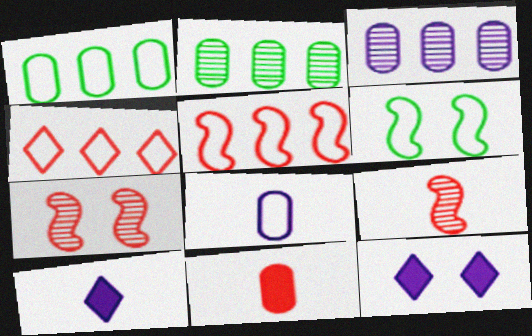[[1, 7, 10], 
[1, 9, 12], 
[4, 6, 8], 
[4, 7, 11]]